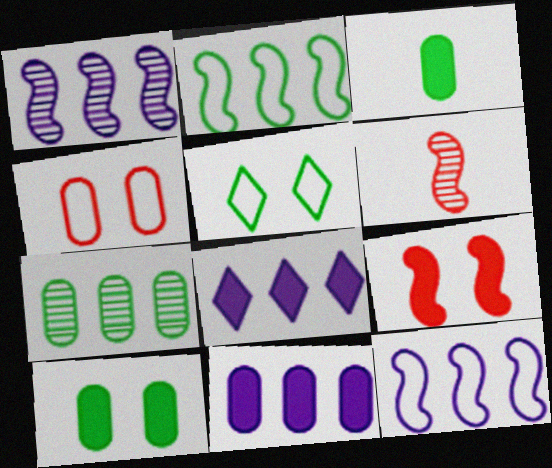[[3, 8, 9], 
[5, 6, 11]]